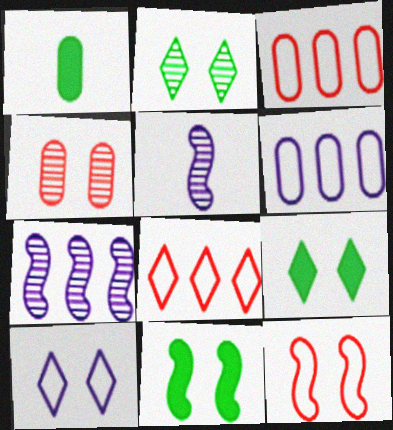[[1, 4, 6], 
[3, 5, 9], 
[4, 10, 11]]